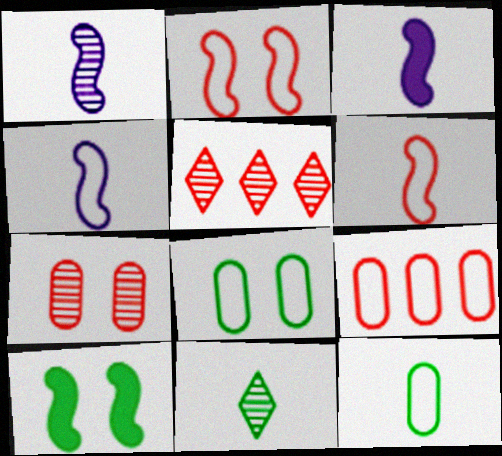[[1, 3, 4], 
[3, 5, 8]]